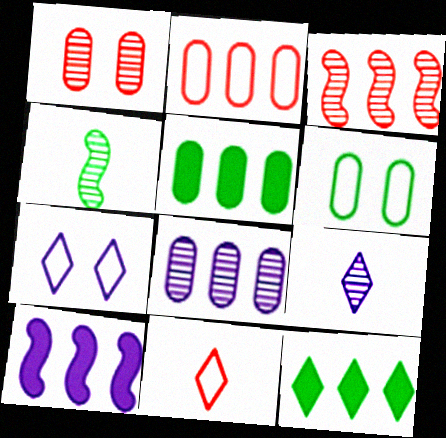[[2, 5, 8], 
[4, 6, 12]]